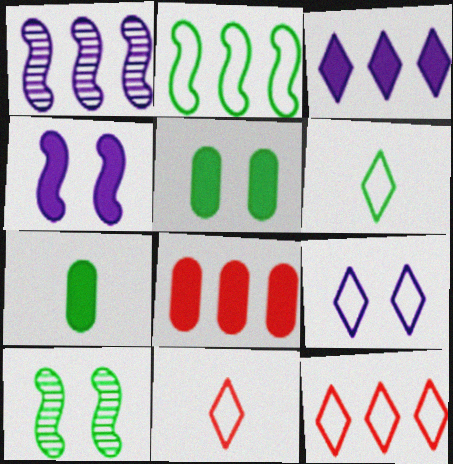[[1, 5, 11], 
[6, 9, 12]]